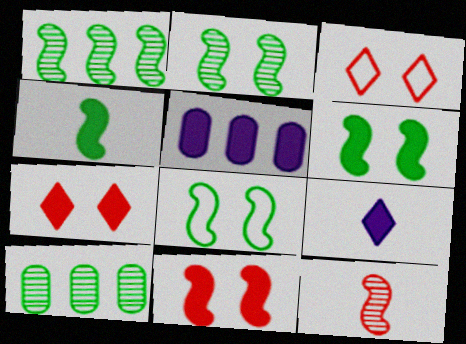[[1, 4, 8], 
[2, 6, 8], 
[4, 5, 7]]